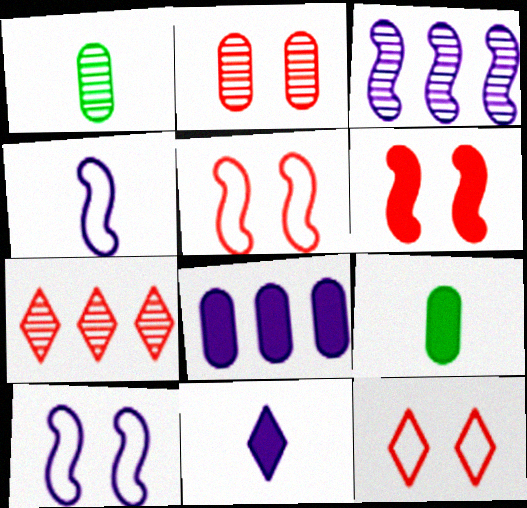[[2, 6, 12], 
[3, 9, 12], 
[7, 9, 10]]